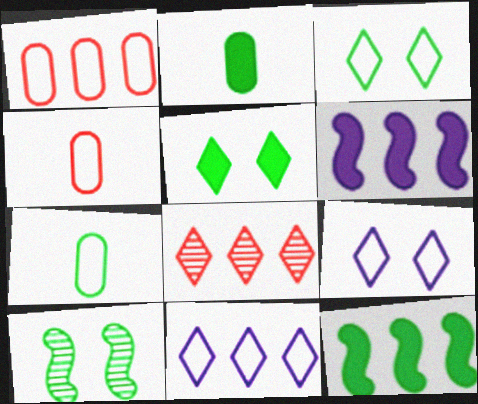[[2, 5, 12]]